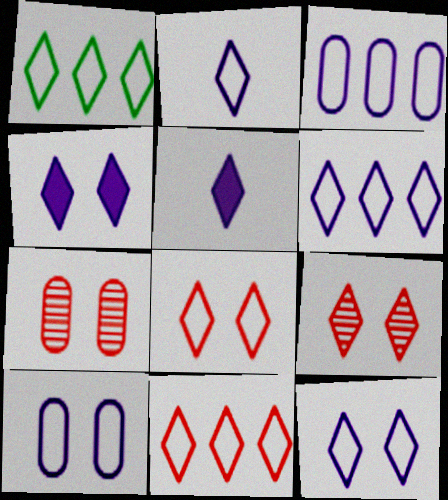[[1, 2, 8], 
[1, 5, 9], 
[1, 6, 11], 
[2, 6, 12]]